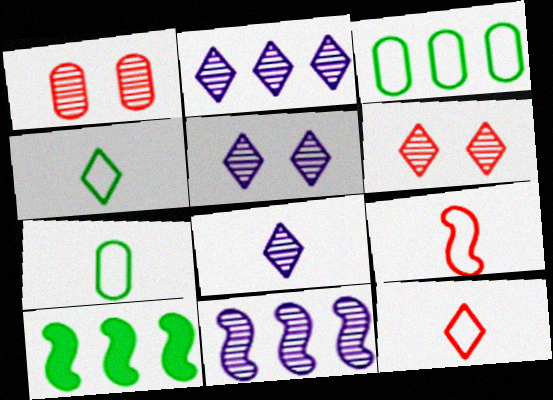[[2, 5, 8]]